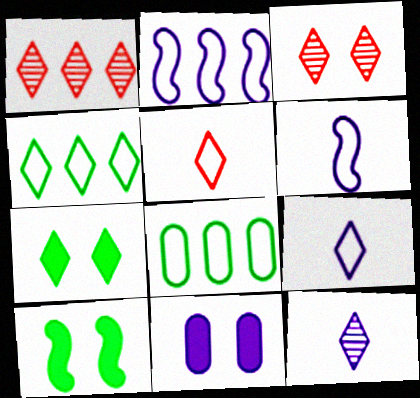[[1, 7, 9], 
[2, 11, 12]]